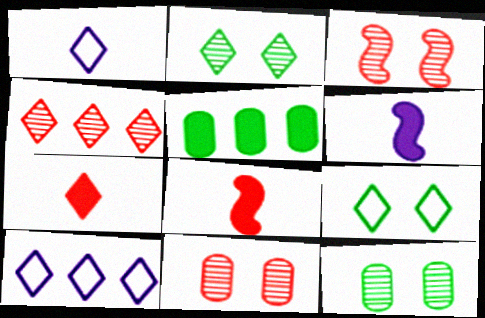[[1, 3, 5], 
[2, 7, 10], 
[8, 10, 12]]